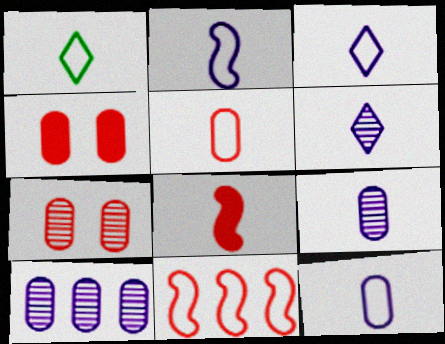[[1, 2, 5], 
[1, 8, 9], 
[2, 3, 12]]